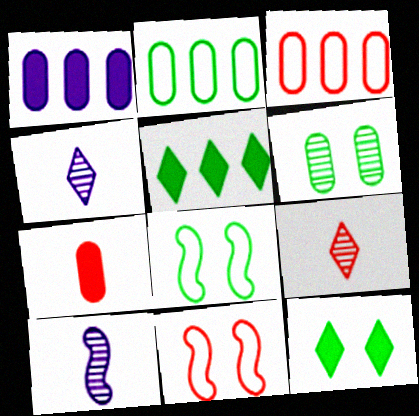[[1, 8, 9], 
[3, 10, 12], 
[6, 8, 12]]